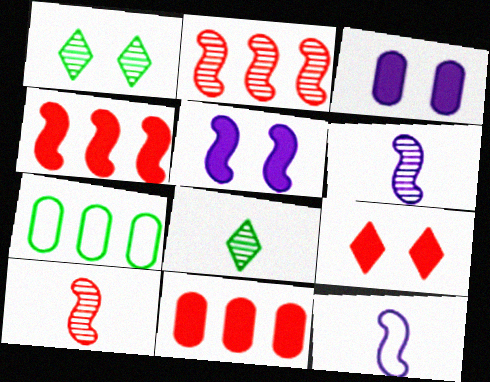[[1, 11, 12], 
[6, 7, 9]]